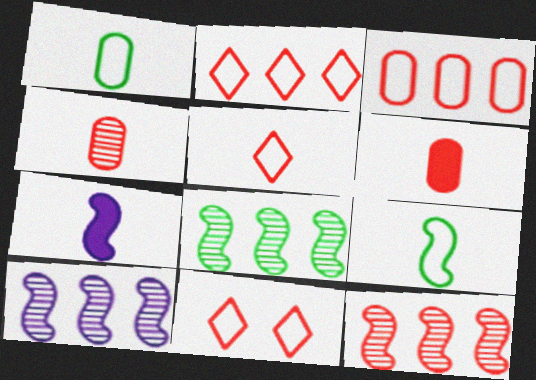[[2, 5, 11], 
[6, 11, 12], 
[8, 10, 12]]